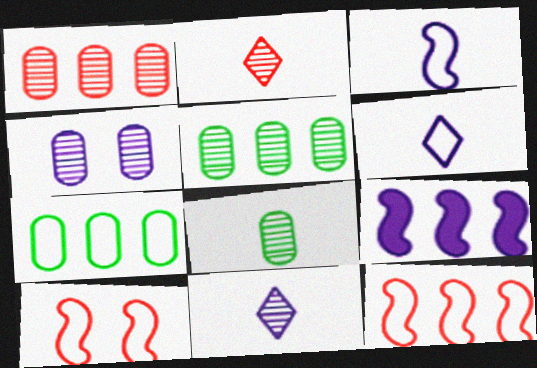[[1, 4, 8], 
[4, 6, 9], 
[6, 7, 10]]